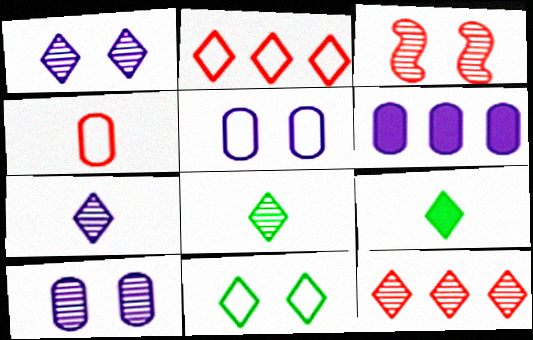[[1, 2, 9], 
[1, 8, 12]]